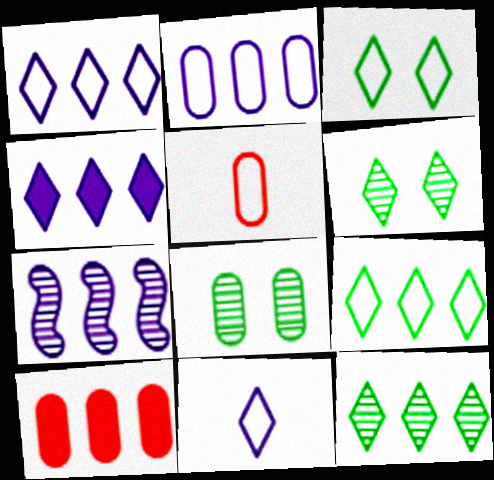[[2, 4, 7], 
[7, 9, 10]]